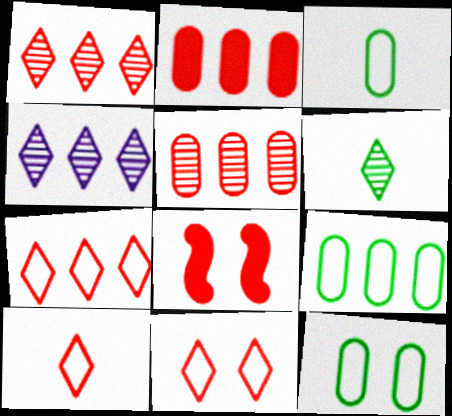[[3, 4, 8], 
[3, 9, 12], 
[5, 8, 10], 
[7, 10, 11]]